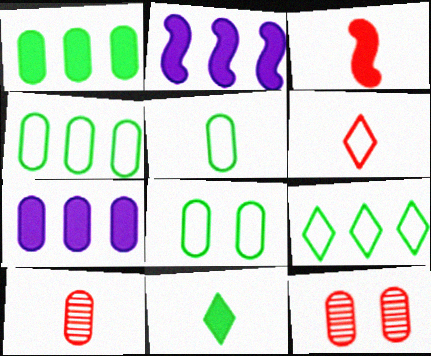[[3, 6, 10], 
[4, 5, 8], 
[5, 7, 12], 
[7, 8, 10]]